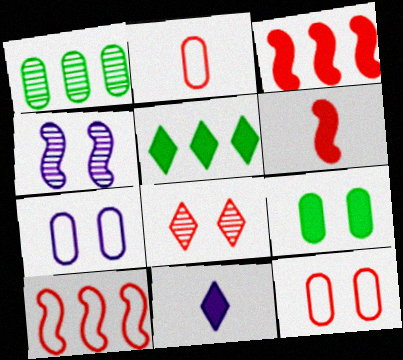[[2, 3, 8], 
[2, 4, 5], 
[3, 9, 11]]